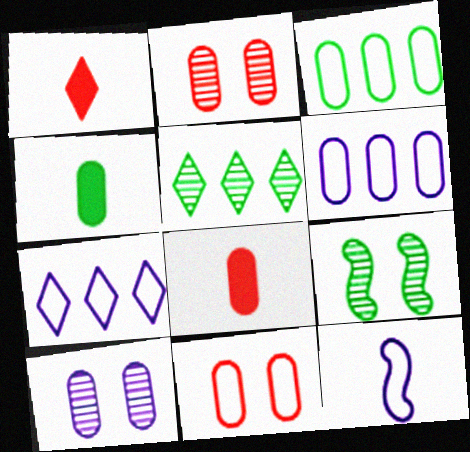[[1, 6, 9], 
[2, 4, 6], 
[3, 8, 10], 
[7, 8, 9]]